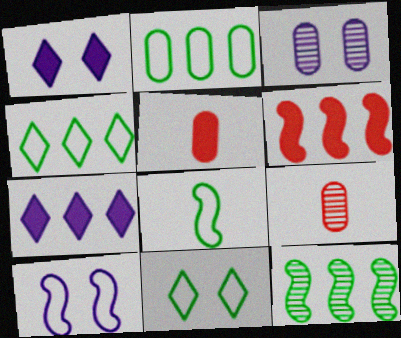[[1, 3, 10], 
[2, 3, 5], 
[2, 8, 11]]